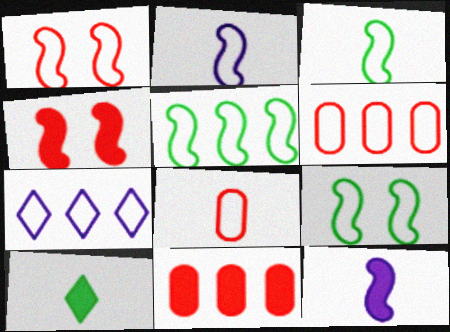[[1, 2, 5], 
[3, 5, 9], 
[5, 6, 7], 
[7, 8, 9]]